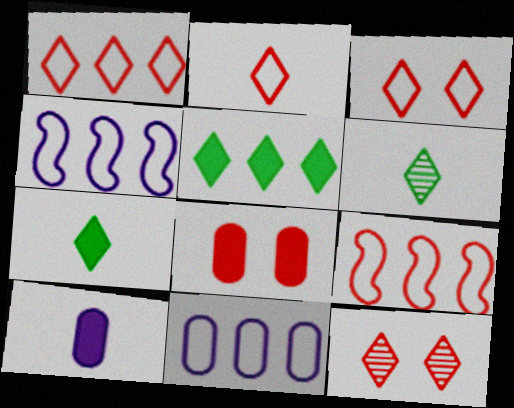[[1, 2, 3], 
[4, 6, 8]]